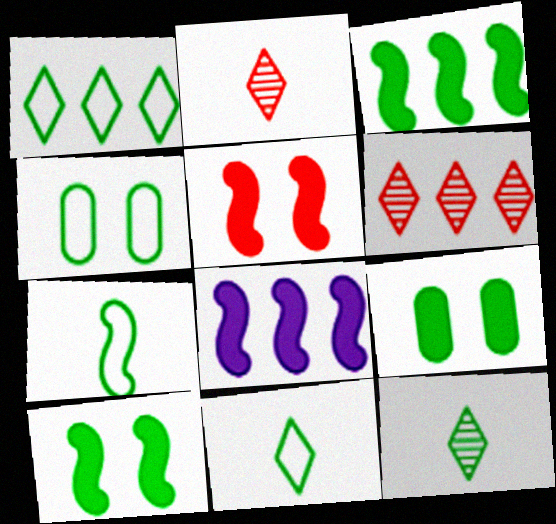[[1, 4, 7], 
[2, 4, 8], 
[3, 4, 12]]